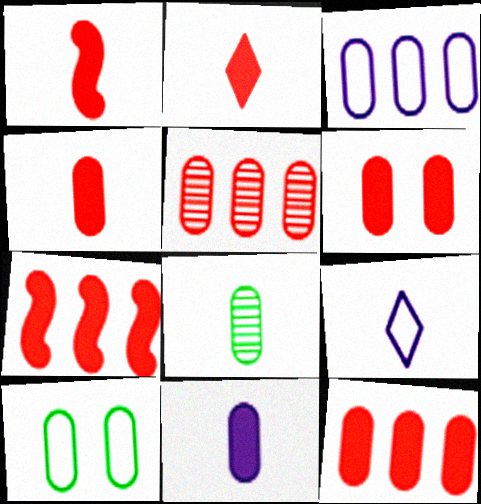[[1, 2, 4], 
[1, 8, 9], 
[2, 6, 7], 
[3, 6, 8], 
[4, 6, 12], 
[5, 10, 11]]